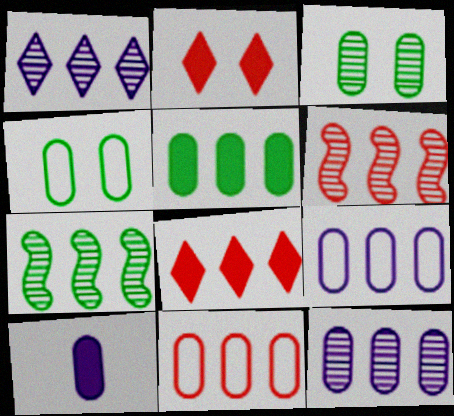[[3, 10, 11], 
[5, 11, 12], 
[6, 8, 11], 
[7, 8, 9]]